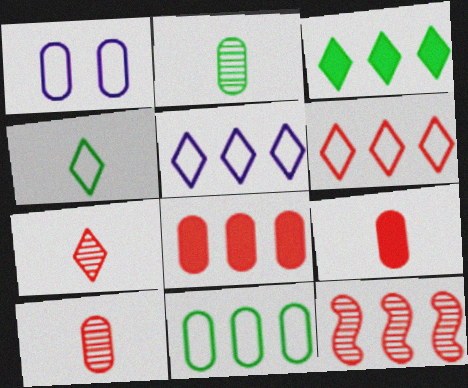[[1, 2, 8], 
[6, 8, 12]]